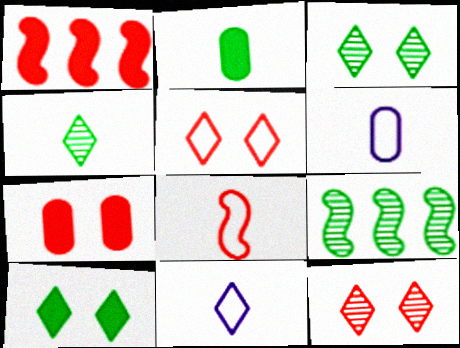[[1, 3, 6], 
[7, 9, 11]]